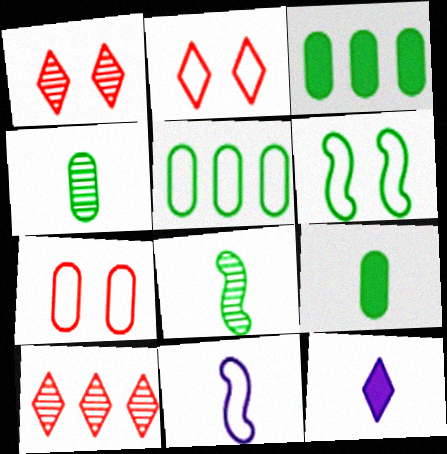[[1, 3, 11], 
[2, 5, 11]]